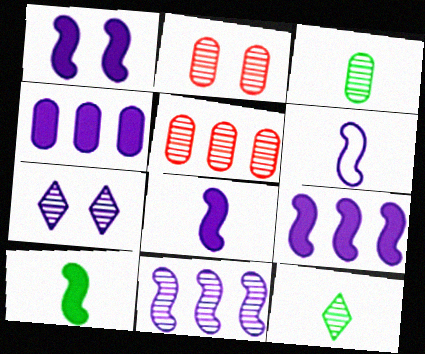[[1, 6, 11], 
[1, 8, 9], 
[2, 11, 12], 
[4, 6, 7]]